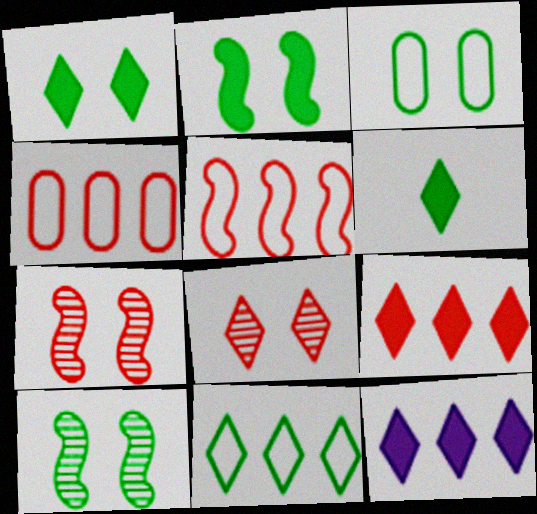[[1, 3, 10]]